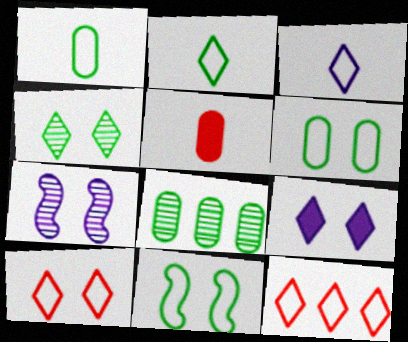[[4, 9, 10]]